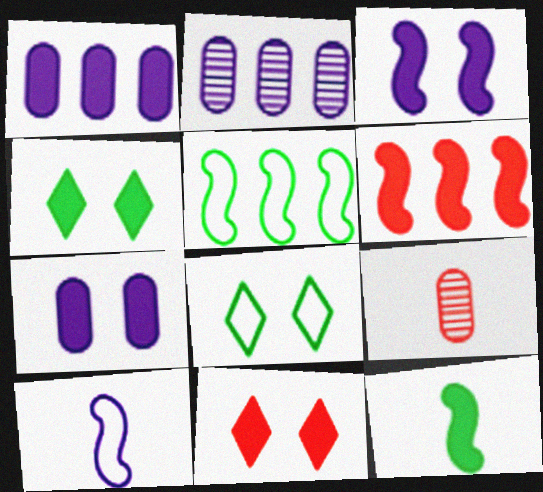[[1, 11, 12], 
[3, 6, 12]]